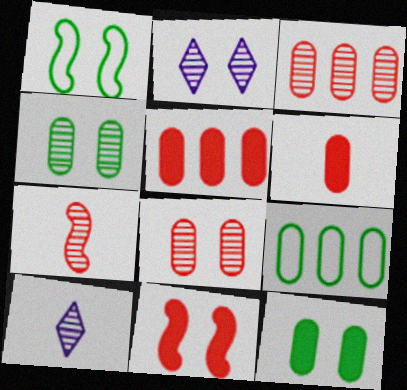[[1, 5, 10], 
[9, 10, 11]]